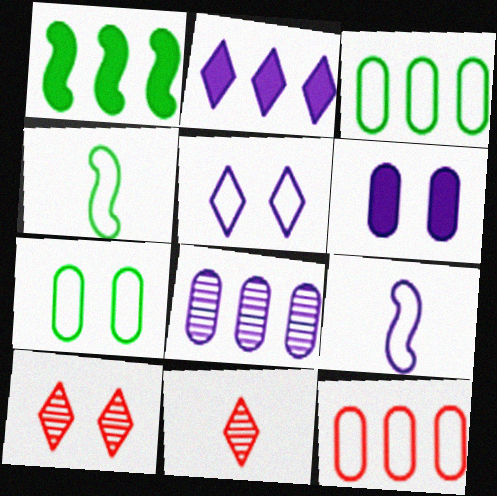[[4, 5, 12]]